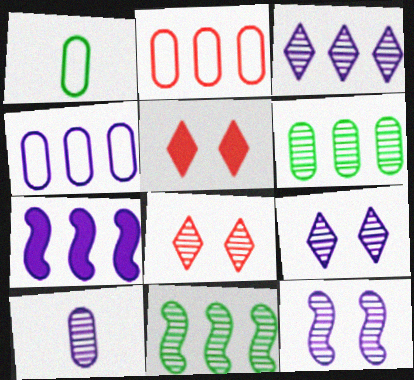[[1, 7, 8], 
[3, 4, 7], 
[3, 10, 12], 
[8, 10, 11]]